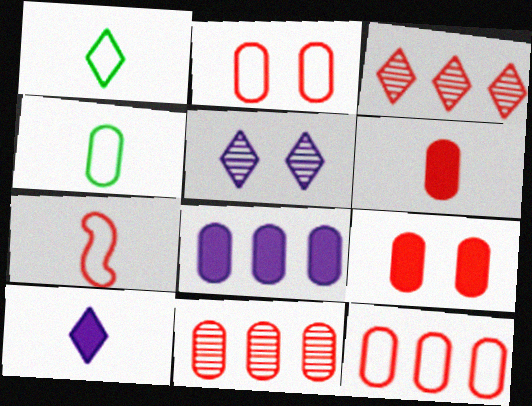[[2, 6, 11], 
[3, 7, 9]]